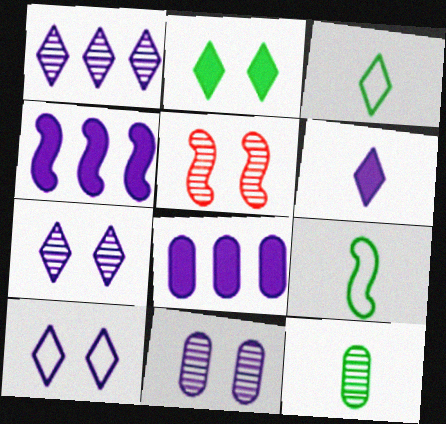[[1, 5, 12], 
[1, 6, 10], 
[3, 5, 8], 
[4, 5, 9]]